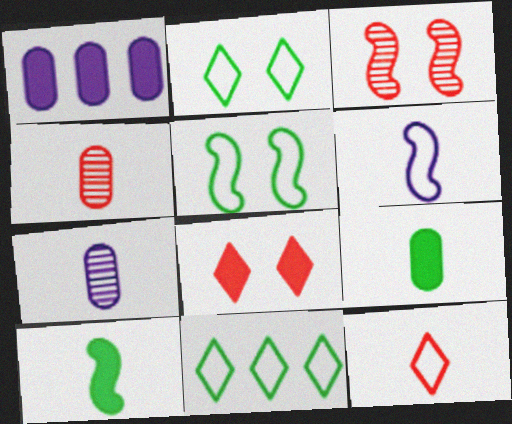[[1, 8, 10], 
[7, 10, 12]]